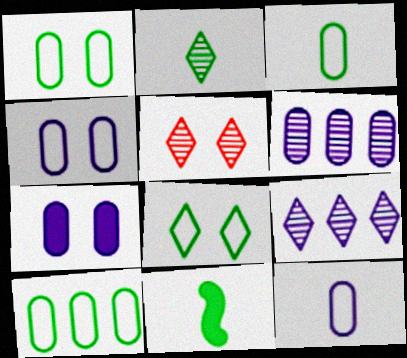[[1, 3, 10], 
[2, 3, 11], 
[2, 5, 9], 
[6, 7, 12]]